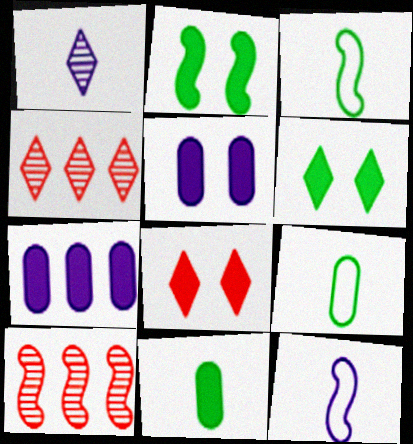[[2, 5, 8], 
[2, 10, 12], 
[3, 4, 5]]